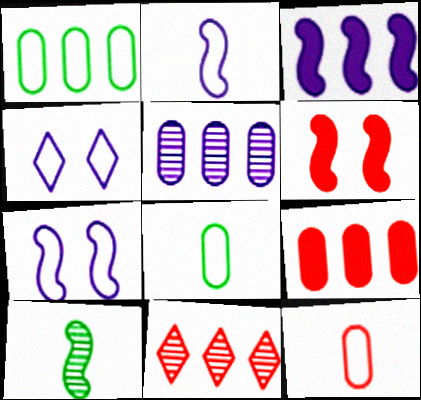[[1, 3, 11], 
[1, 5, 9], 
[4, 9, 10], 
[6, 11, 12]]